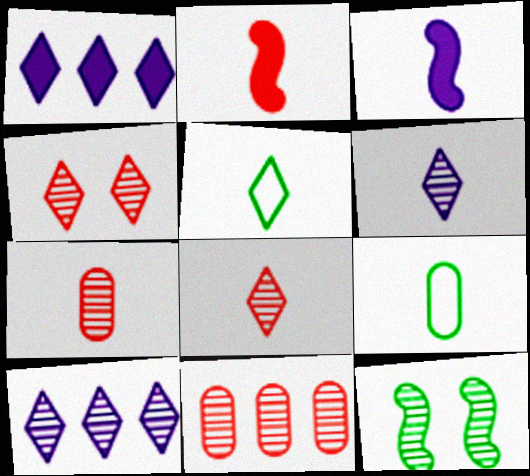[[1, 4, 5], 
[2, 6, 9], 
[3, 5, 7], 
[3, 8, 9], 
[6, 11, 12], 
[7, 10, 12]]